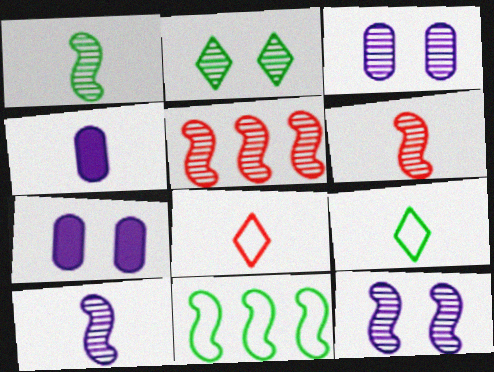[[1, 4, 8], 
[1, 5, 12], 
[1, 6, 10], 
[4, 6, 9], 
[5, 7, 9]]